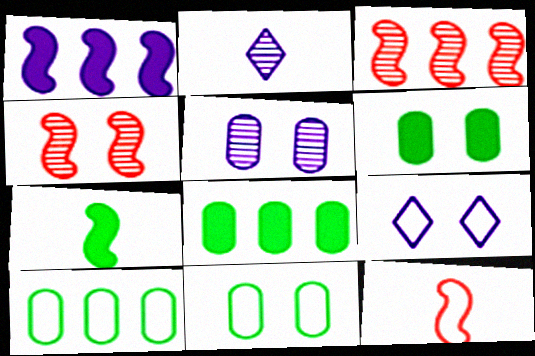[[4, 6, 9], 
[9, 10, 12]]